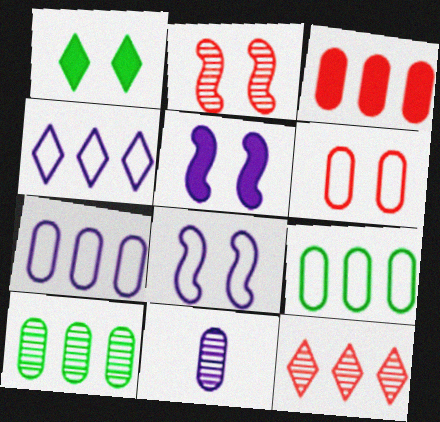[[3, 7, 10], 
[4, 5, 11]]